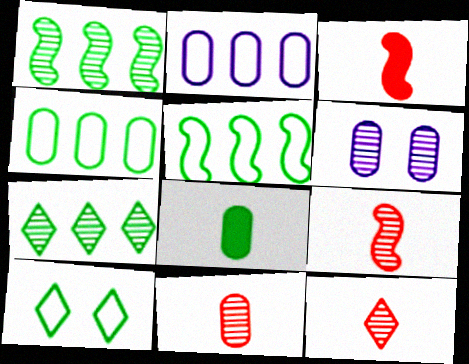[[1, 6, 12], 
[1, 8, 10], 
[6, 7, 9], 
[9, 11, 12]]